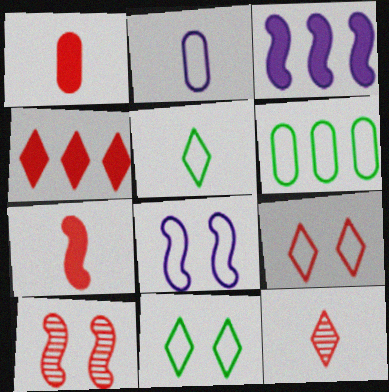[[4, 9, 12]]